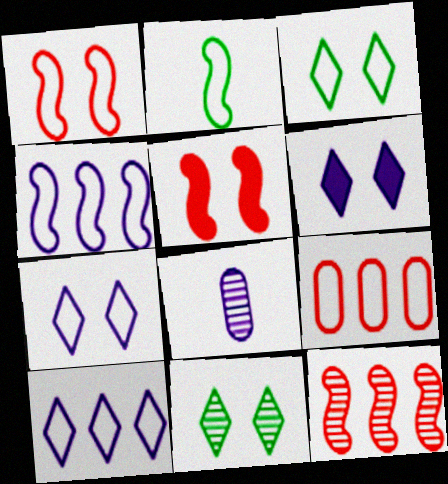[[1, 2, 4], 
[2, 7, 9], 
[4, 6, 8], 
[8, 11, 12]]